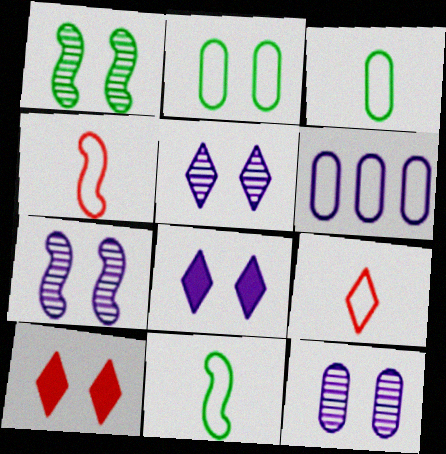[[2, 7, 10], 
[5, 7, 12]]